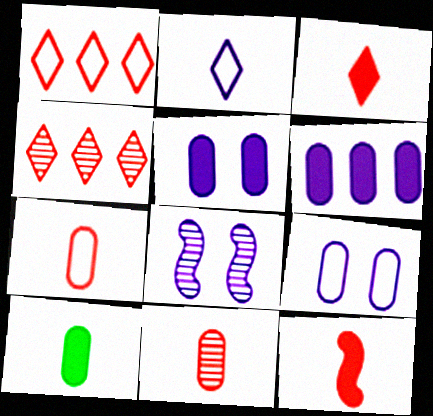[[1, 8, 10], 
[2, 6, 8]]